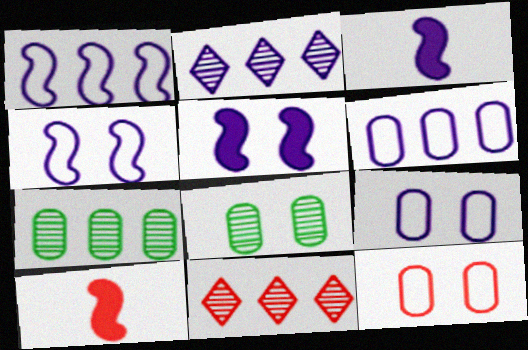[[2, 3, 9], 
[10, 11, 12]]